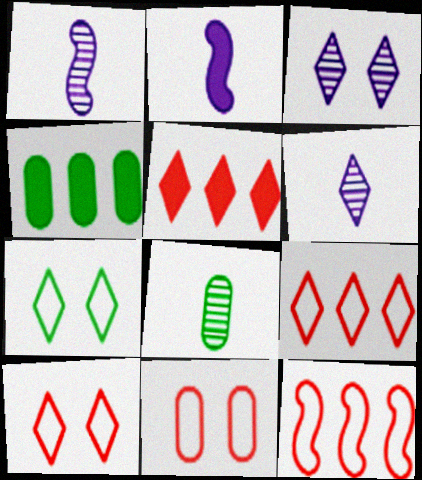[[1, 4, 10], 
[5, 6, 7]]